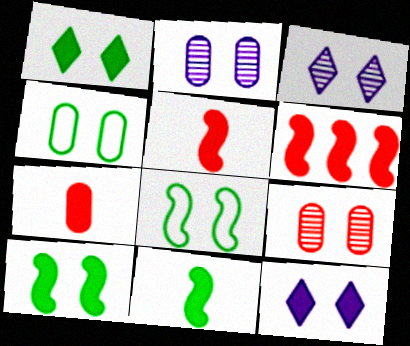[[8, 9, 12]]